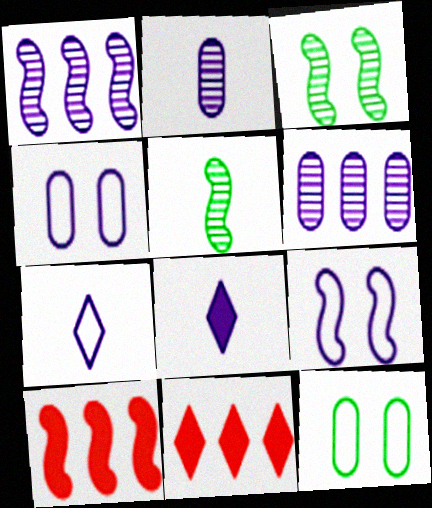[[1, 4, 8], 
[4, 5, 11], 
[5, 9, 10], 
[6, 8, 9]]